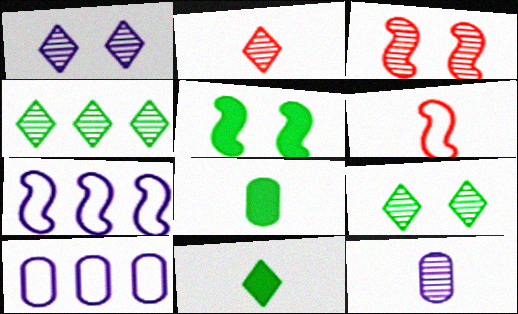[[1, 2, 4], 
[2, 5, 10], 
[3, 4, 12], 
[3, 10, 11], 
[6, 11, 12]]